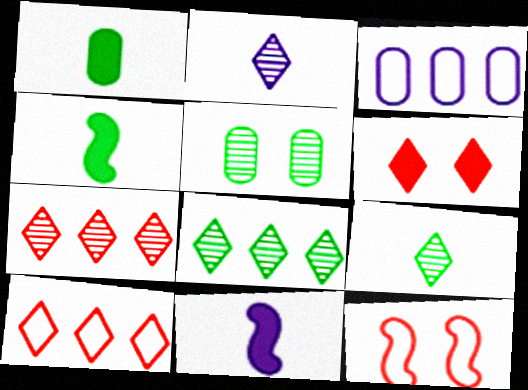[[5, 10, 11]]